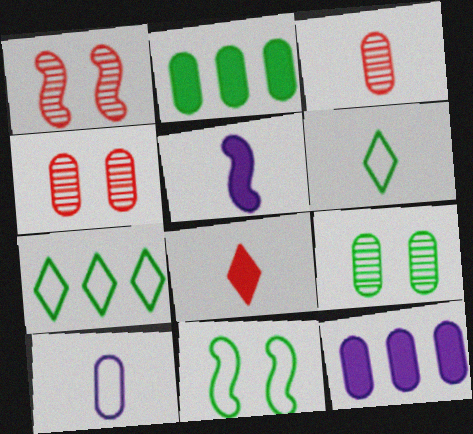[[1, 6, 12], 
[2, 4, 10], 
[3, 5, 6], 
[4, 5, 7]]